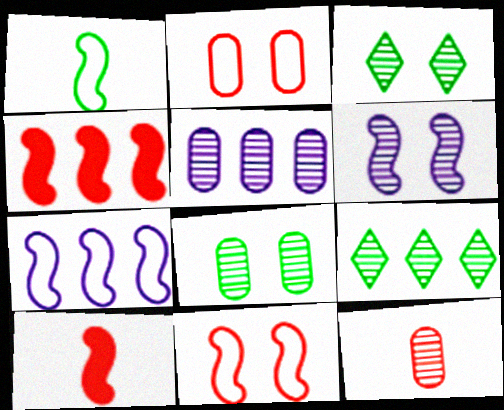[[1, 4, 6], 
[1, 7, 11], 
[5, 8, 12], 
[6, 9, 12]]